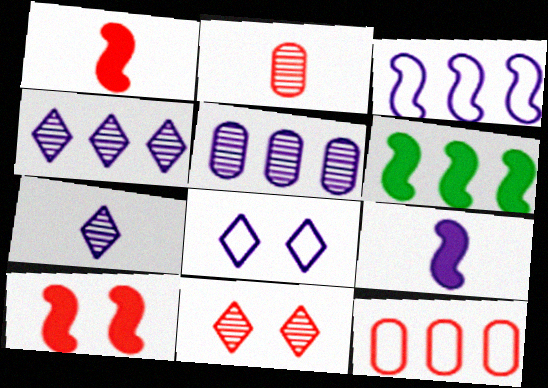[[1, 11, 12], 
[2, 6, 8], 
[4, 6, 12], 
[5, 8, 9], 
[6, 9, 10]]